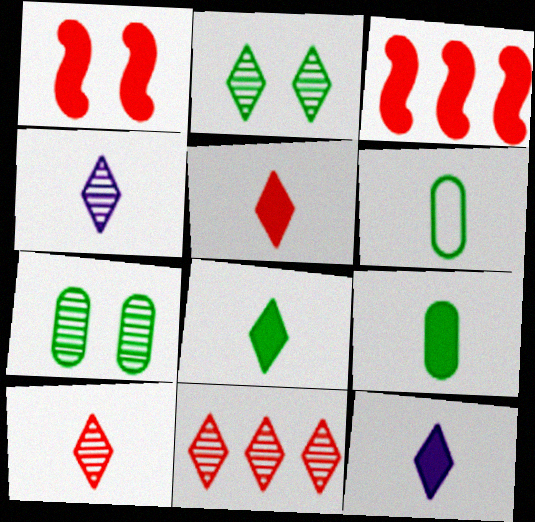[[2, 4, 11], 
[5, 8, 12]]